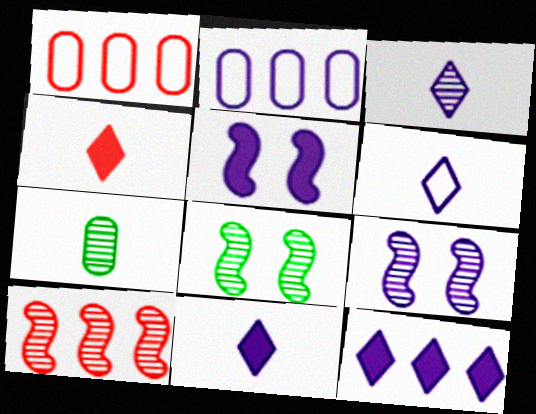[[1, 8, 11], 
[2, 3, 5], 
[2, 4, 8], 
[2, 9, 11], 
[3, 6, 11]]